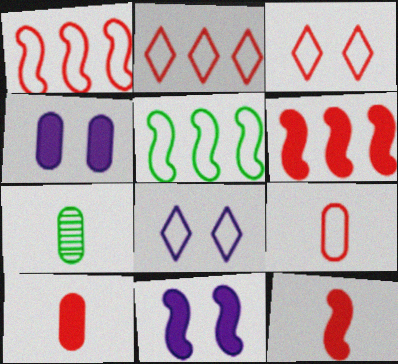[[1, 3, 9], 
[2, 7, 11], 
[5, 8, 9], 
[6, 7, 8]]